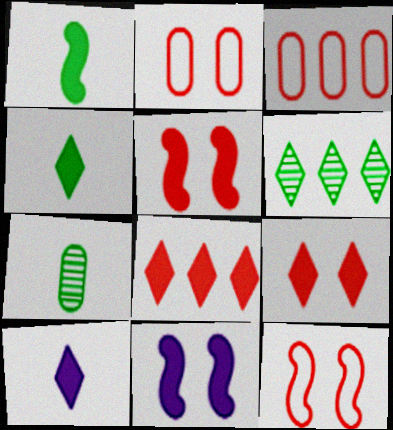[]